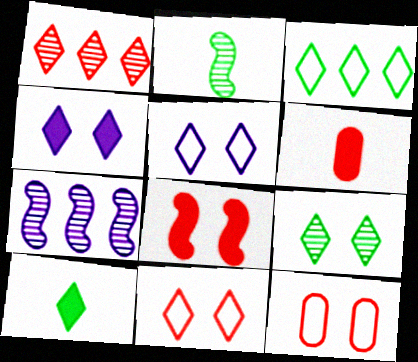[[1, 5, 10], 
[3, 9, 10], 
[4, 9, 11], 
[7, 10, 12]]